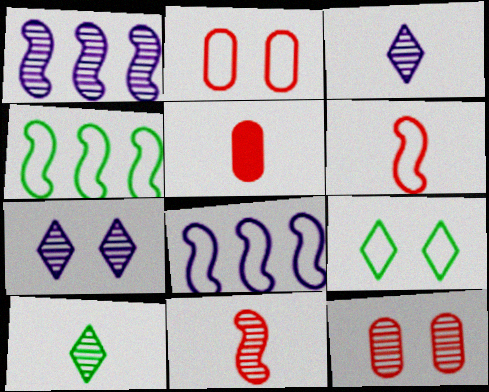[[1, 5, 9], 
[1, 10, 12], 
[4, 5, 7]]